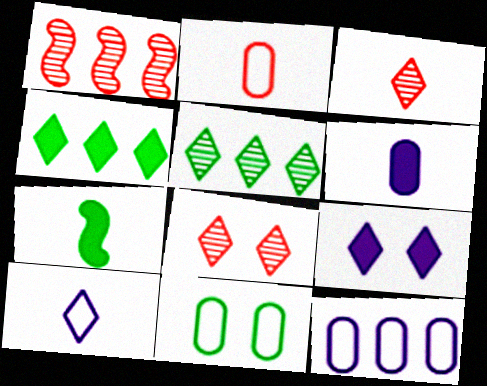[[1, 4, 12], 
[2, 11, 12], 
[4, 8, 10], 
[5, 7, 11], 
[7, 8, 12]]